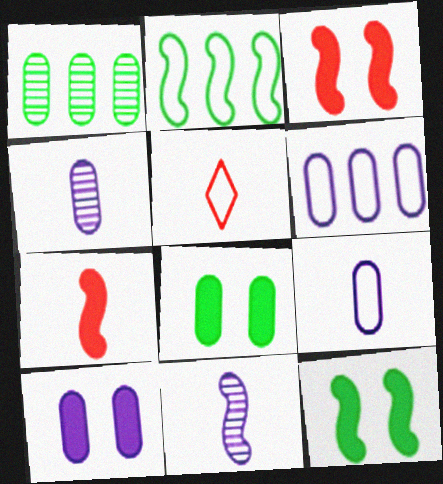[[2, 3, 11], 
[4, 6, 10]]